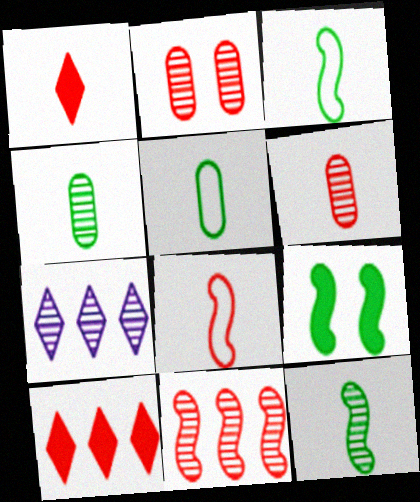[[1, 6, 8], 
[2, 7, 12], 
[2, 8, 10]]